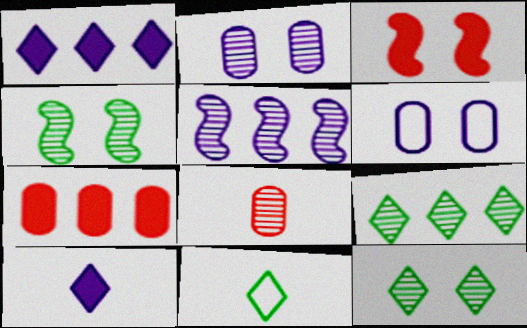[[3, 6, 12], 
[5, 6, 10], 
[5, 8, 12]]